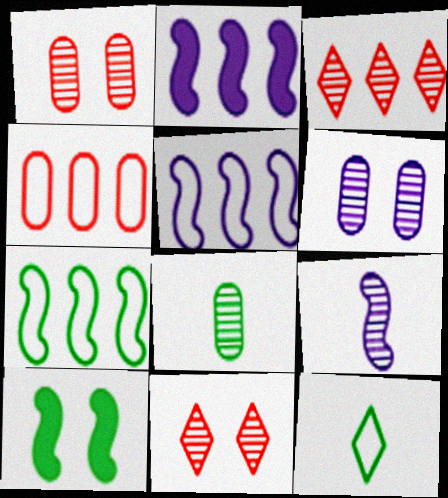[[1, 2, 12]]